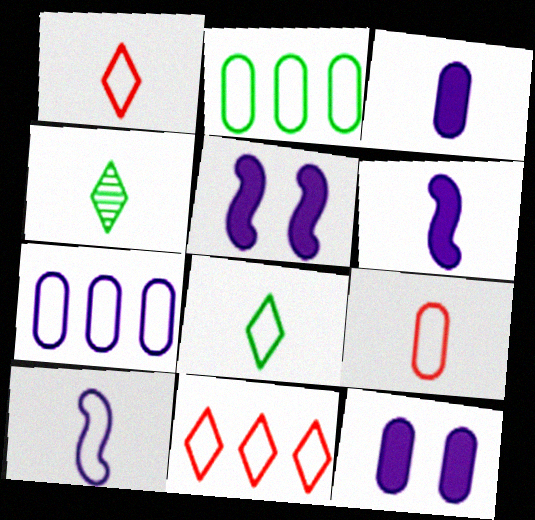[[4, 6, 9], 
[8, 9, 10]]